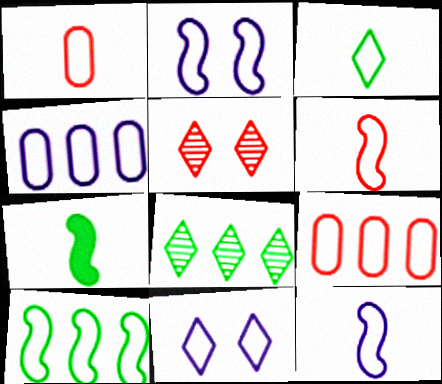[[1, 3, 12], 
[1, 10, 11], 
[2, 3, 9], 
[2, 6, 10], 
[4, 5, 7], 
[4, 11, 12]]